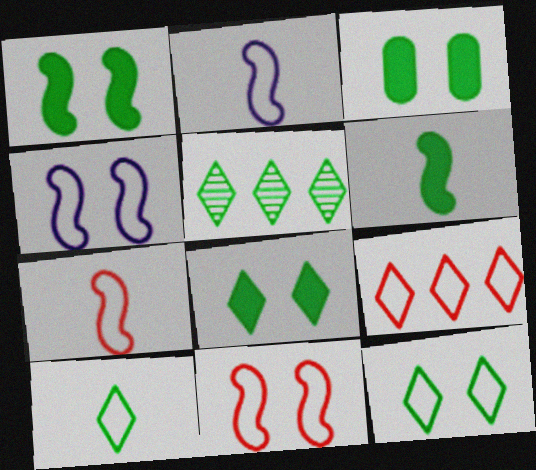[[1, 3, 8], 
[5, 8, 10]]